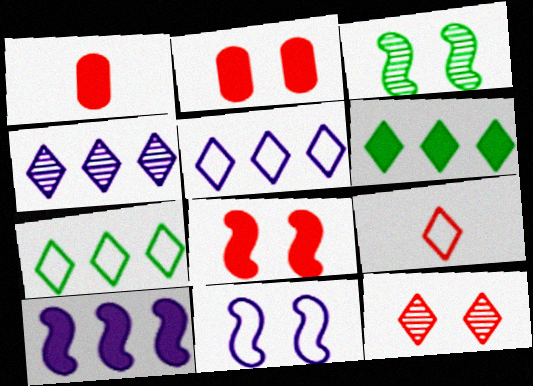[[1, 3, 5], 
[3, 8, 11]]